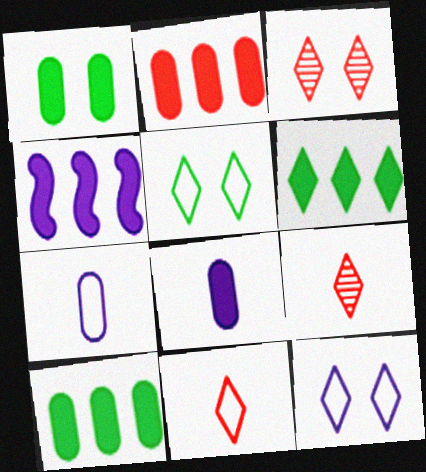[[1, 2, 8], 
[2, 4, 6], 
[6, 9, 12]]